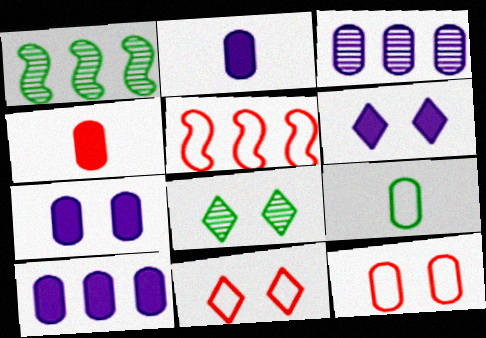[[1, 2, 11], 
[2, 5, 8], 
[2, 7, 10], 
[6, 8, 11]]